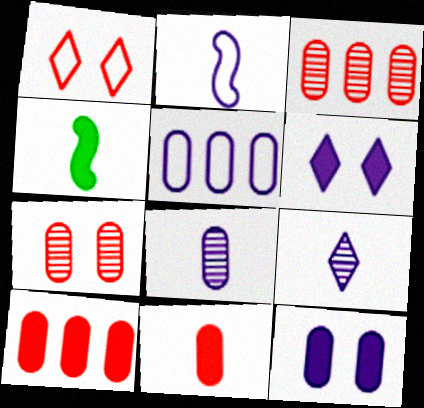[[4, 6, 10], 
[5, 8, 12]]